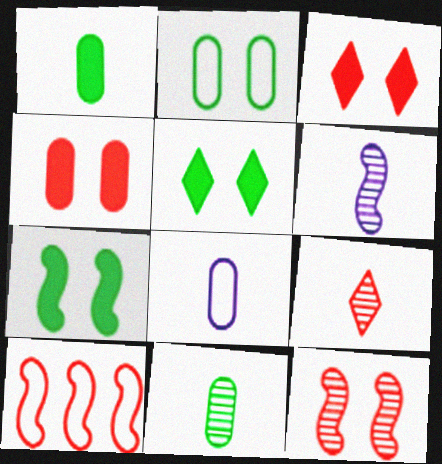[[4, 9, 10], 
[6, 7, 10], 
[6, 9, 11]]